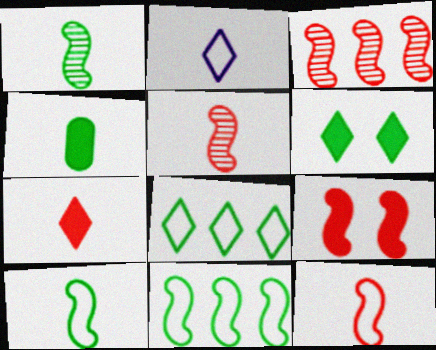[[2, 4, 5], 
[3, 9, 12]]